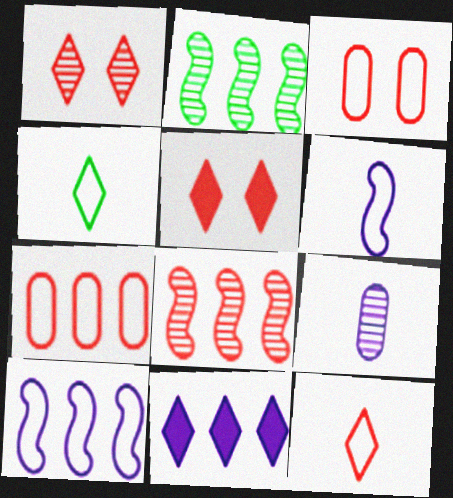[[1, 2, 9], 
[1, 4, 11], 
[2, 7, 11], 
[3, 4, 10]]